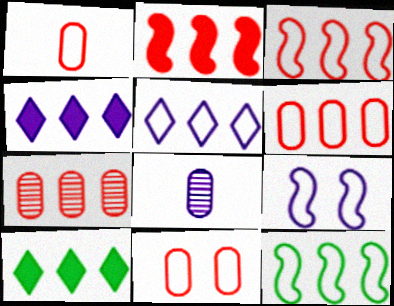[[1, 6, 11], 
[4, 7, 12], 
[4, 8, 9], 
[5, 6, 12]]